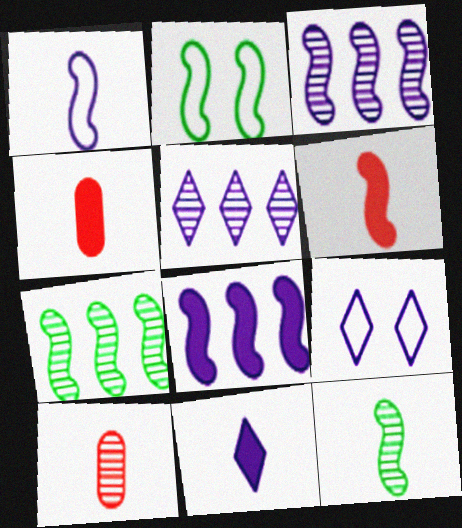[[1, 6, 12], 
[2, 3, 6], 
[2, 4, 5], 
[4, 7, 9], 
[5, 9, 11]]